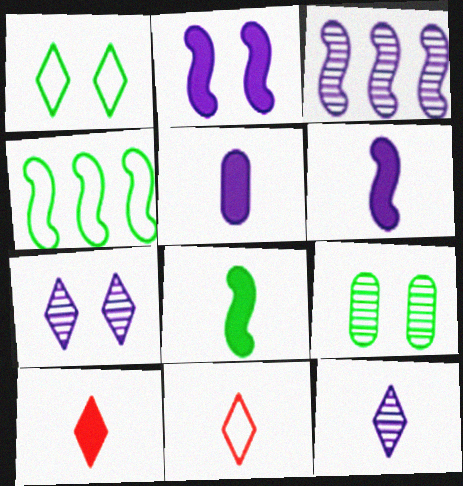[[5, 8, 10]]